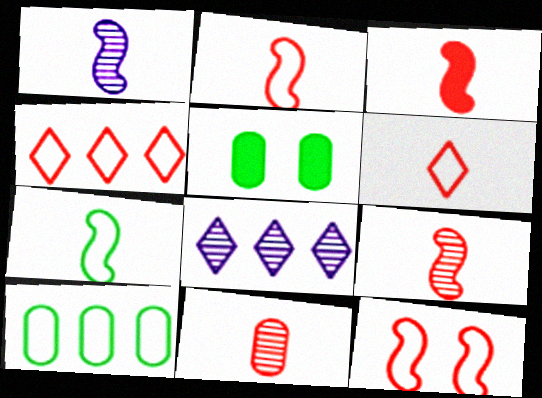[[1, 3, 7], 
[1, 4, 5], 
[2, 3, 9], 
[2, 5, 8], 
[3, 6, 11]]